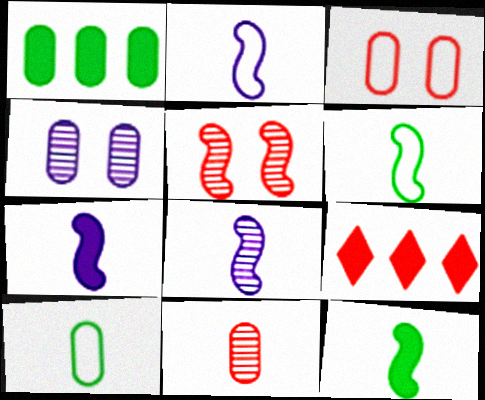[[2, 7, 8], 
[4, 6, 9]]